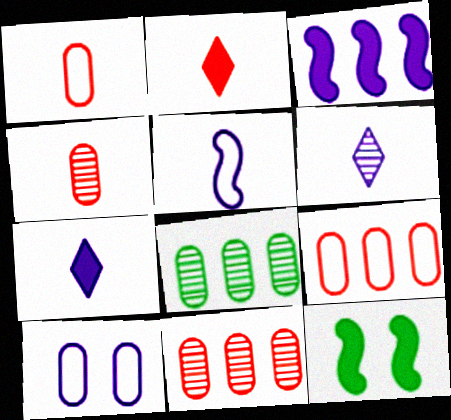[[3, 6, 10], 
[6, 9, 12]]